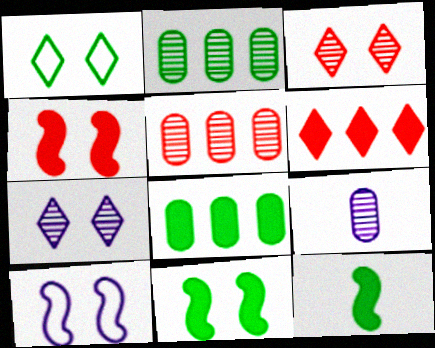[[1, 2, 12]]